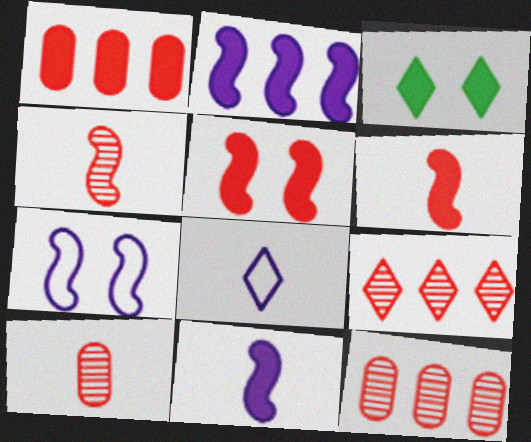[[1, 3, 11], 
[3, 8, 9]]